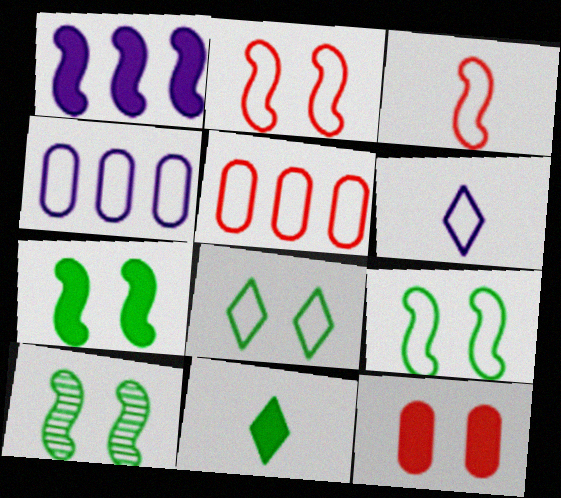[[1, 3, 10], 
[1, 11, 12], 
[3, 4, 8], 
[5, 6, 9], 
[7, 9, 10]]